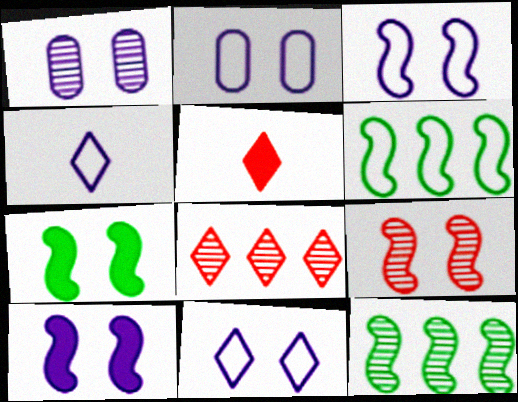[[1, 5, 6], 
[1, 10, 11], 
[2, 3, 11], 
[2, 5, 12], 
[3, 7, 9]]